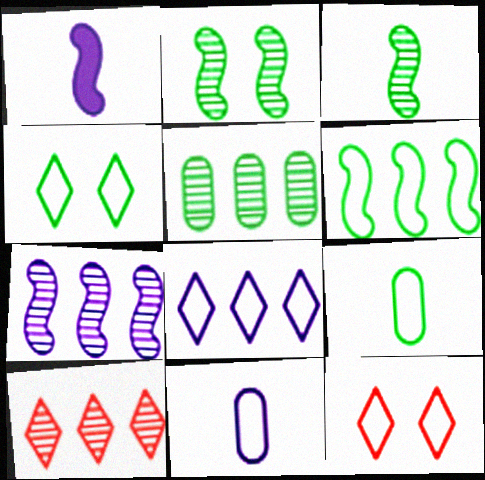[[1, 5, 12], 
[4, 6, 9], 
[5, 7, 10], 
[6, 11, 12]]